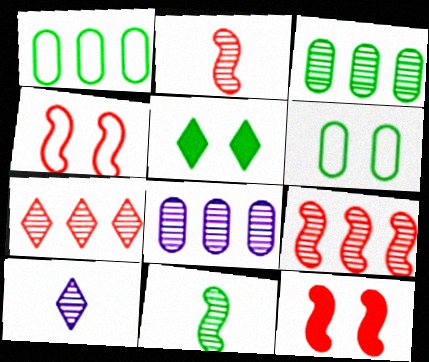[[1, 5, 11], 
[1, 10, 12]]